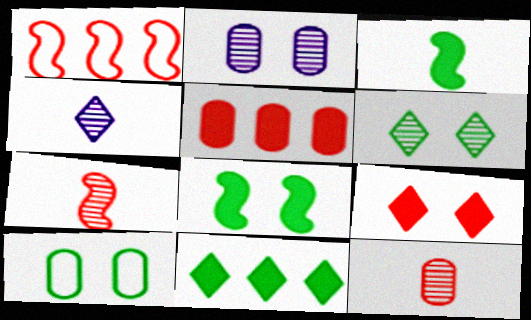[[1, 9, 12], 
[6, 8, 10]]